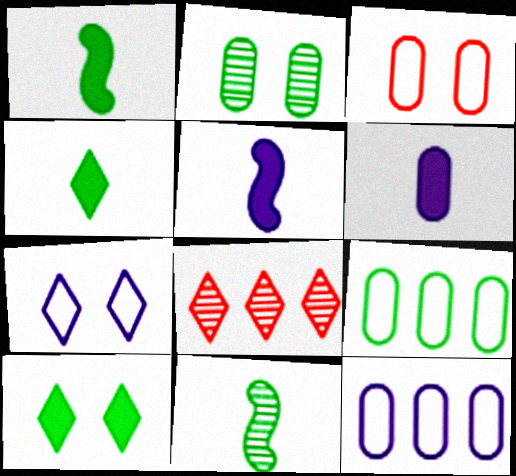[[4, 7, 8], 
[9, 10, 11]]